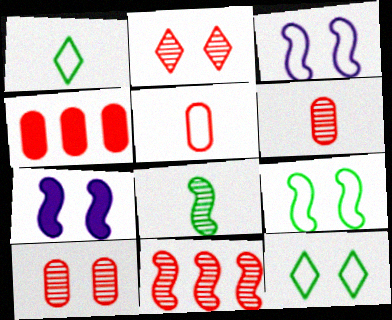[[2, 6, 11], 
[4, 5, 10], 
[7, 10, 12]]